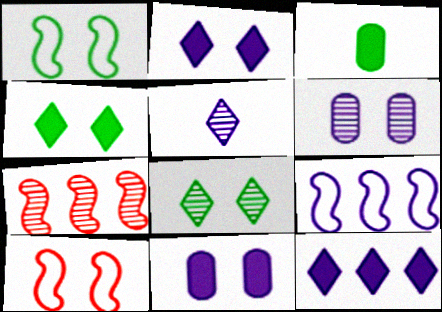[[4, 6, 10], 
[5, 9, 11], 
[8, 10, 11]]